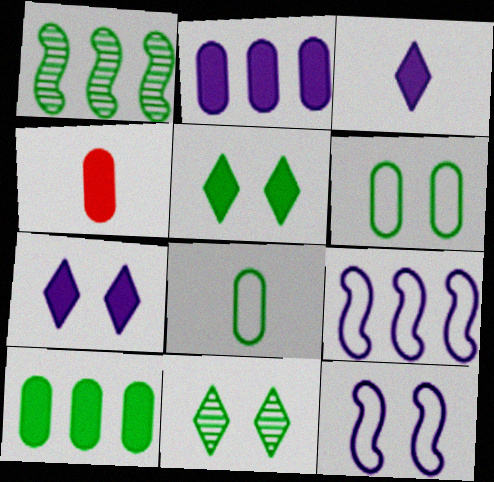[[1, 5, 8], 
[4, 9, 11]]